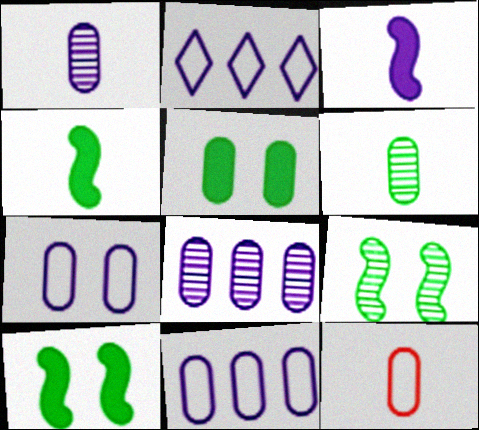[[5, 8, 12]]